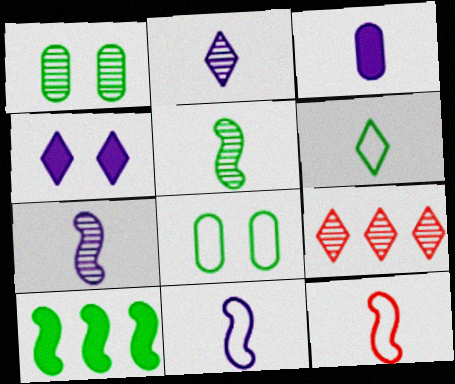[[1, 6, 10], 
[1, 7, 9], 
[2, 3, 11], 
[4, 6, 9]]